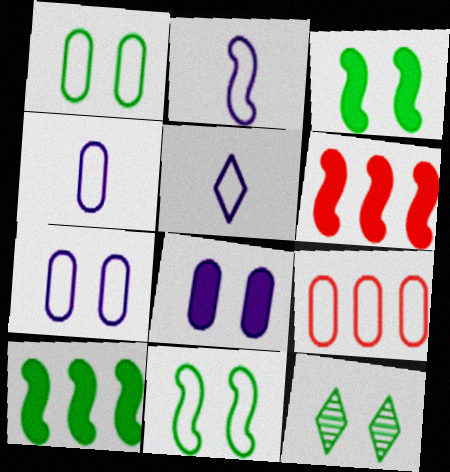[[1, 3, 12], 
[1, 4, 9], 
[2, 4, 5], 
[4, 6, 12], 
[5, 9, 11]]